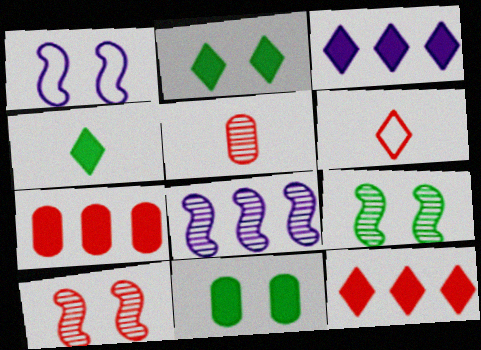[[6, 7, 10], 
[6, 8, 11]]